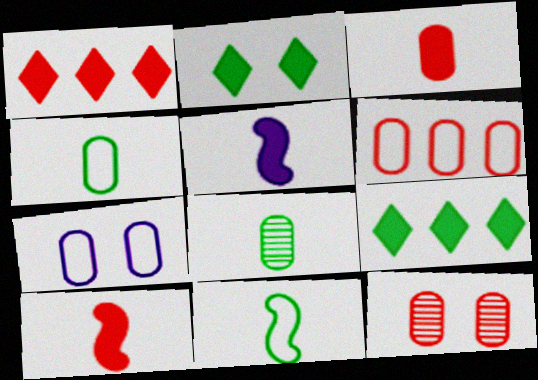[[3, 6, 12], 
[4, 6, 7]]